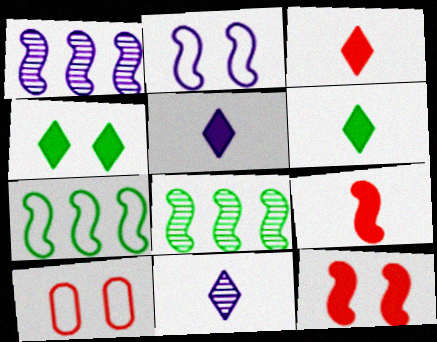[[1, 6, 10], 
[2, 8, 9], 
[3, 5, 6], 
[5, 8, 10]]